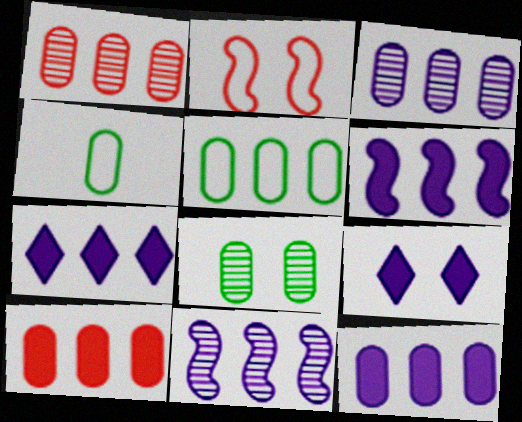[[1, 5, 12], 
[2, 8, 9], 
[3, 5, 10], 
[6, 7, 12]]